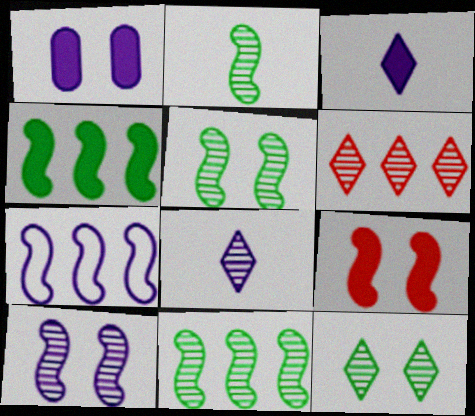[[1, 7, 8], 
[2, 5, 11], 
[2, 7, 9], 
[6, 8, 12]]